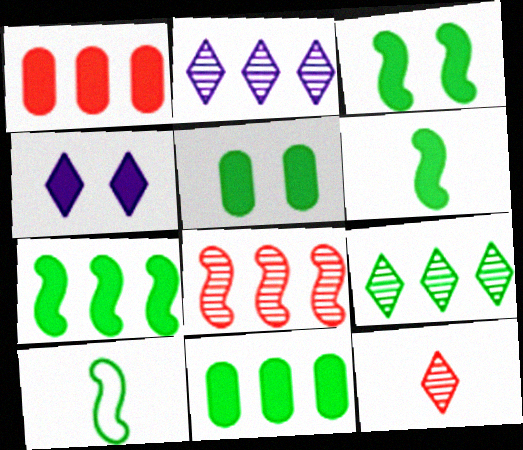[[1, 4, 6], 
[3, 6, 7], 
[5, 9, 10]]